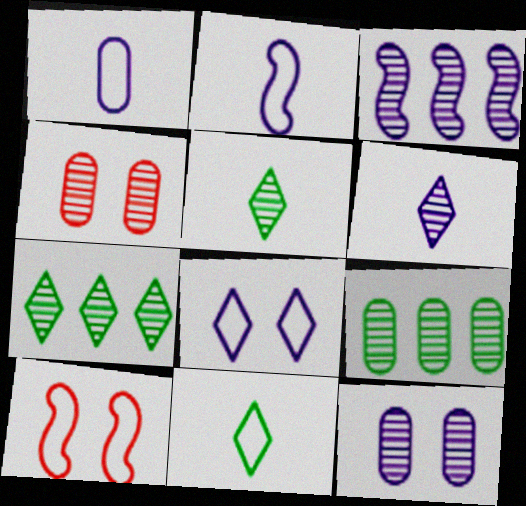[[3, 4, 5], 
[3, 6, 12]]